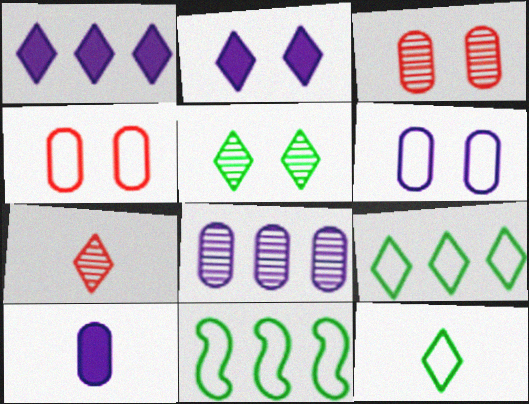[[2, 7, 9], 
[6, 8, 10]]